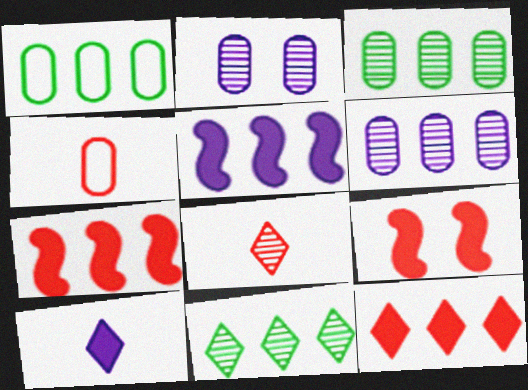[]